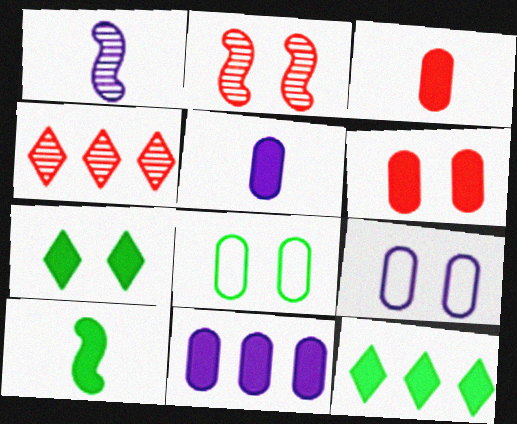[[2, 7, 9], 
[4, 9, 10]]